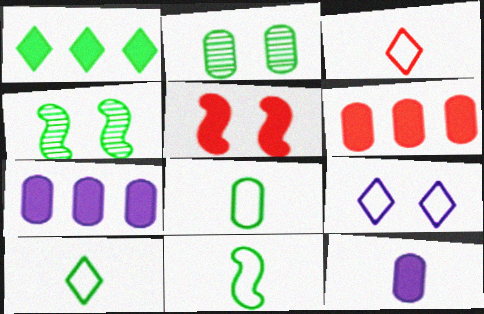[[1, 2, 11], 
[1, 4, 8], 
[1, 5, 12], 
[2, 5, 9], 
[3, 4, 7], 
[8, 10, 11]]